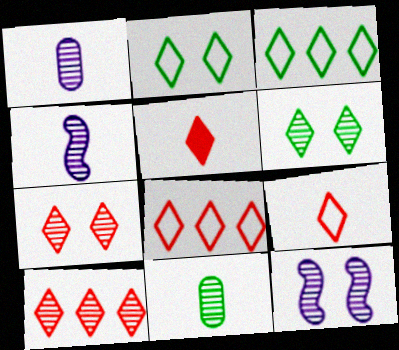[[5, 7, 8], 
[10, 11, 12]]